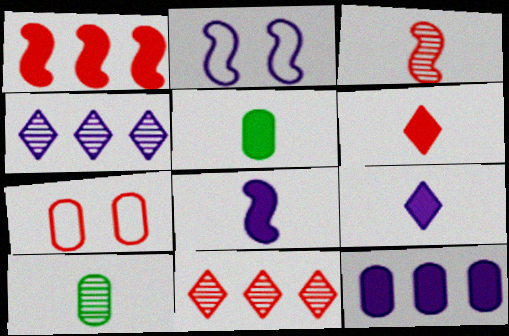[[2, 5, 11], 
[5, 6, 8], 
[7, 10, 12]]